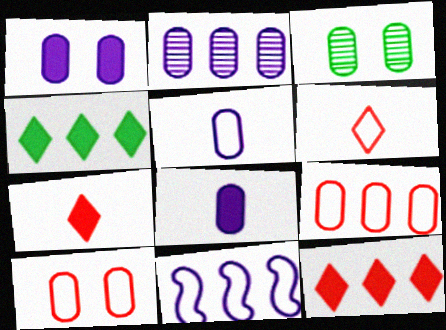[[1, 2, 5], 
[1, 3, 10], 
[3, 7, 11], 
[3, 8, 9]]